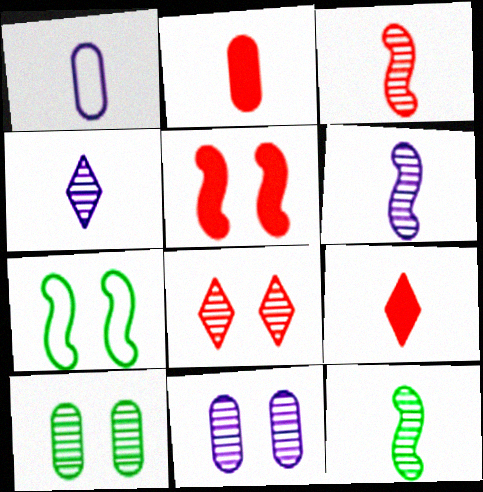[[1, 9, 12], 
[3, 6, 12]]